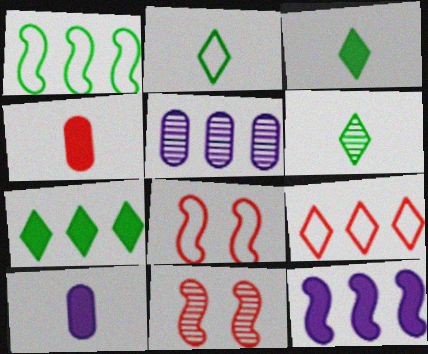[[2, 3, 6], 
[3, 5, 8], 
[4, 9, 11], 
[5, 6, 11]]